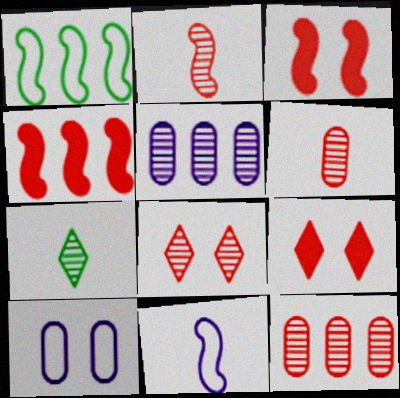[[2, 8, 12], 
[4, 7, 10]]